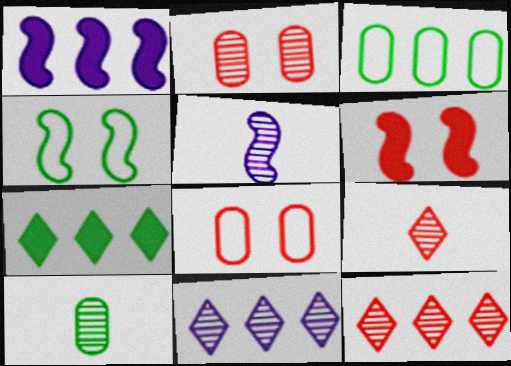[[1, 3, 12], 
[4, 7, 10], 
[5, 7, 8], 
[5, 9, 10]]